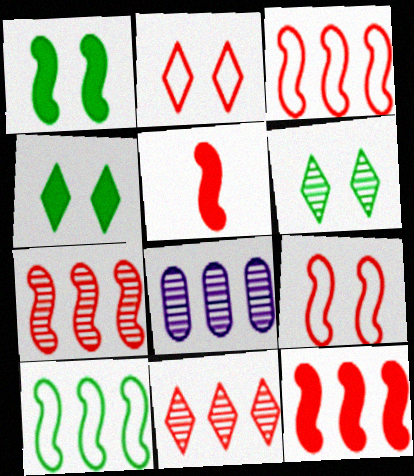[[3, 7, 12], 
[5, 7, 9]]